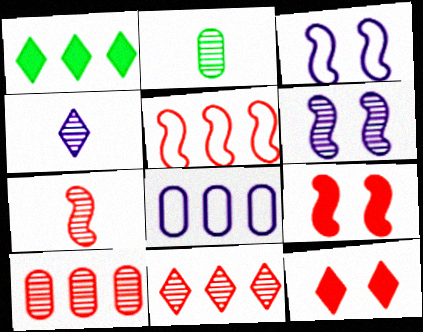[[2, 4, 7], 
[2, 6, 11], 
[5, 7, 9]]